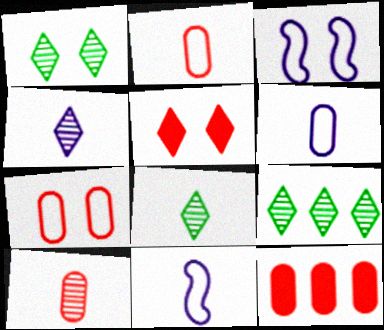[[1, 8, 9], 
[1, 11, 12], 
[3, 8, 12], 
[7, 10, 12]]